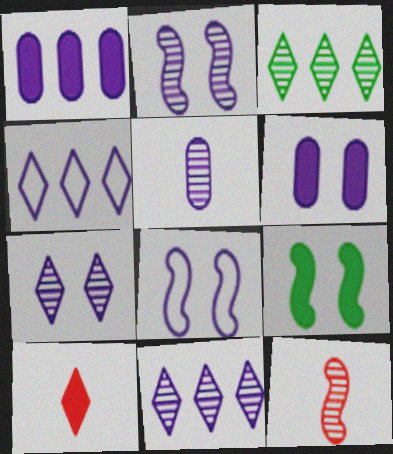[[1, 9, 10], 
[2, 5, 11], 
[6, 7, 8]]